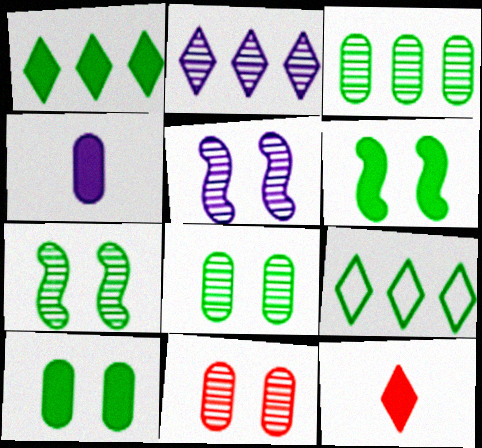[]